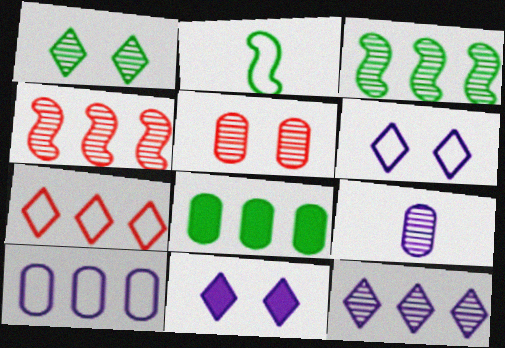[[1, 2, 8], 
[1, 4, 9]]